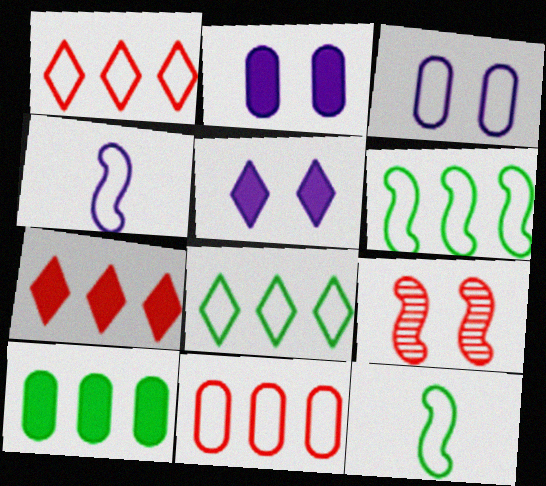[[1, 3, 12]]